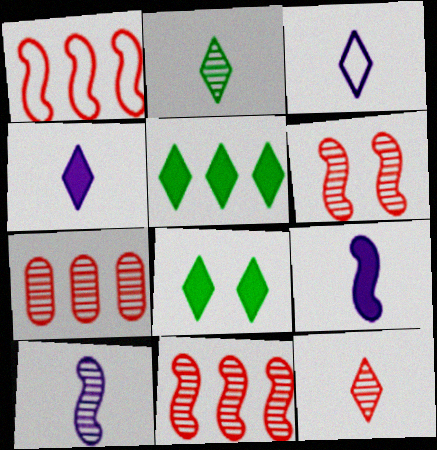[[6, 7, 12]]